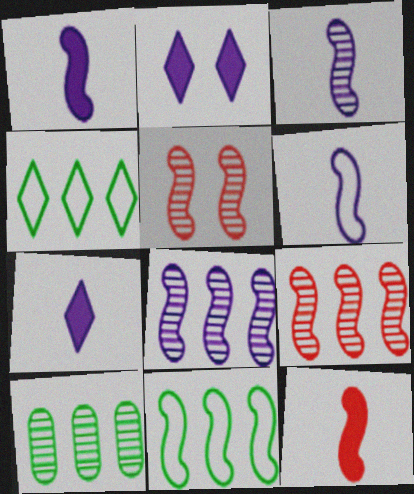[[1, 3, 6], 
[1, 5, 11]]